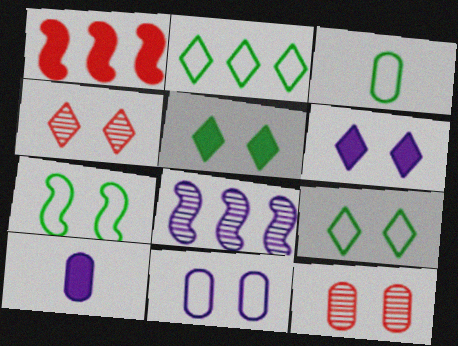[[1, 5, 10], 
[2, 3, 7], 
[4, 6, 9], 
[6, 7, 12]]